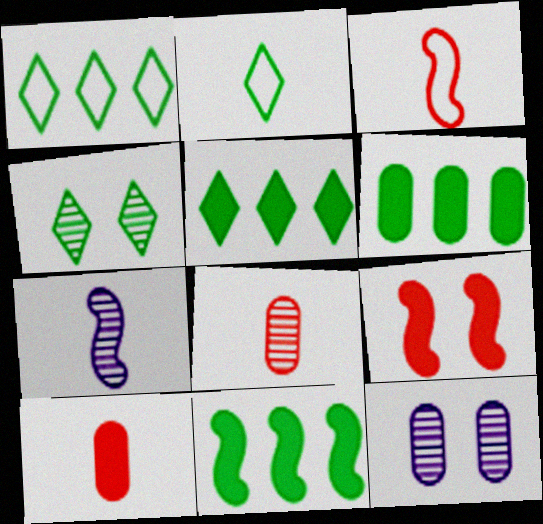[[2, 4, 5], 
[2, 7, 10], 
[3, 5, 12], 
[5, 6, 11]]